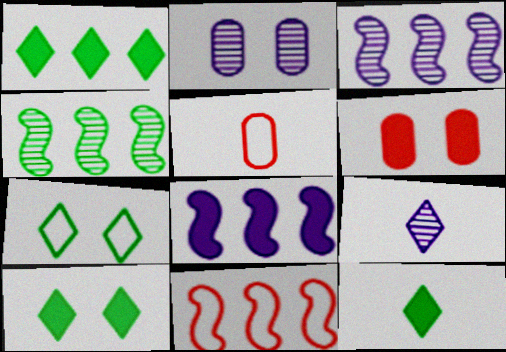[[1, 10, 12], 
[2, 3, 9], 
[2, 11, 12], 
[3, 5, 10], 
[4, 8, 11], 
[6, 8, 12]]